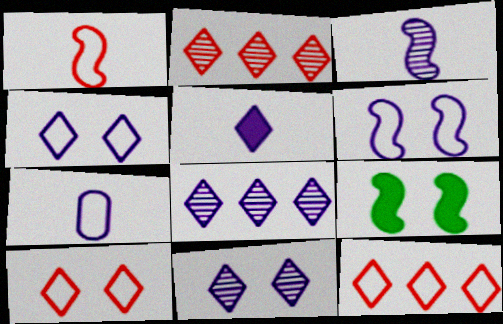[[2, 7, 9], 
[3, 5, 7], 
[4, 5, 8]]